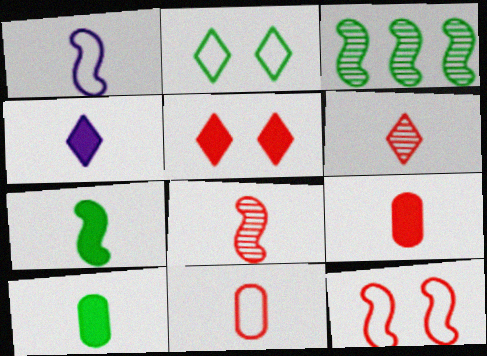[[1, 6, 10], 
[1, 7, 8], 
[2, 3, 10], 
[4, 7, 9]]